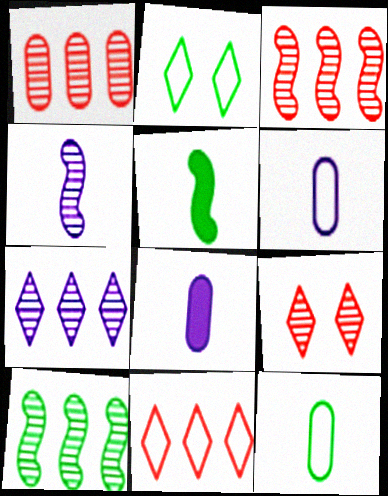[[1, 7, 10], 
[2, 3, 8]]